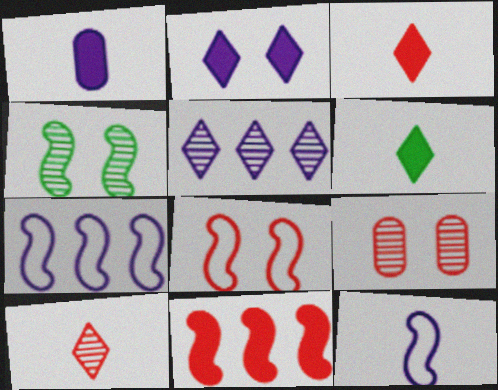[[4, 11, 12], 
[6, 7, 9]]